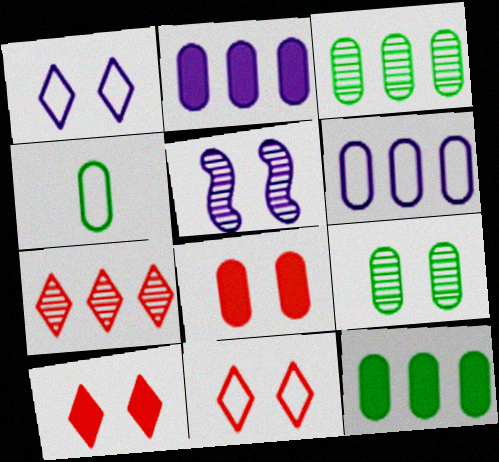[[4, 9, 12]]